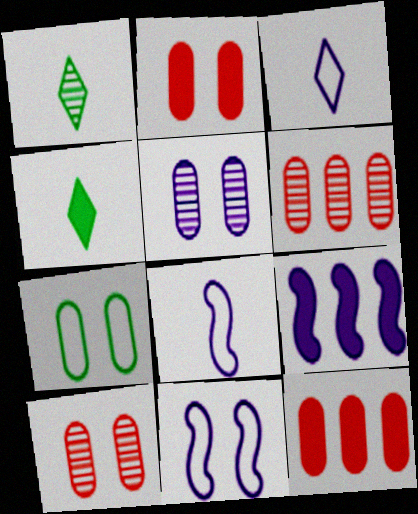[[1, 11, 12], 
[2, 4, 9], 
[2, 5, 7], 
[3, 5, 9], 
[4, 6, 11]]